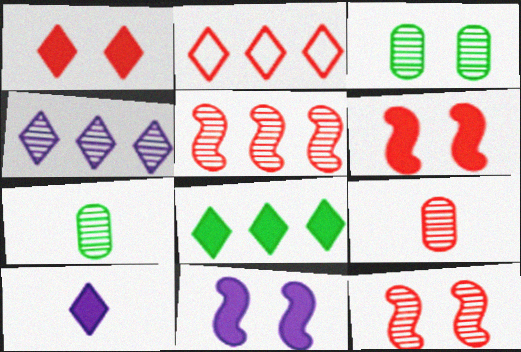[[1, 8, 10], 
[2, 4, 8], 
[2, 6, 9], 
[2, 7, 11], 
[4, 7, 12]]